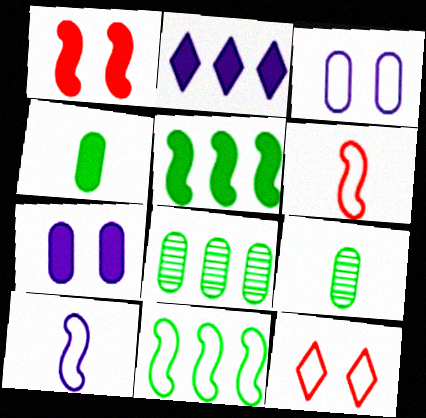[[1, 2, 4]]